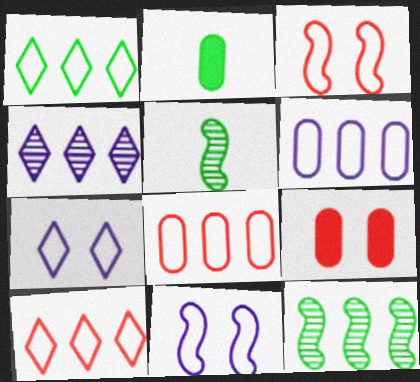[[2, 3, 4]]